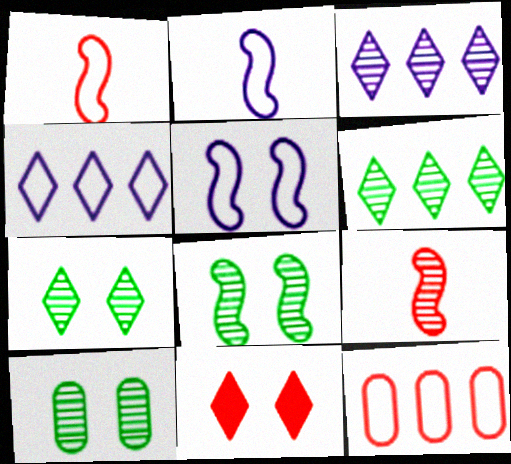[[3, 9, 10], 
[5, 10, 11], 
[7, 8, 10], 
[9, 11, 12]]